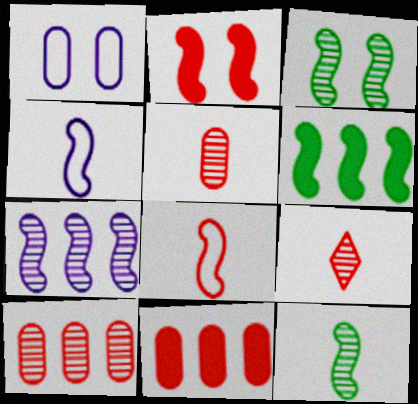[[1, 6, 9]]